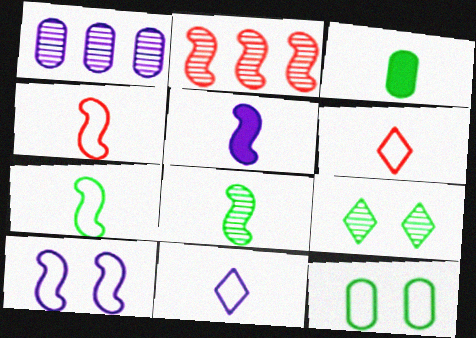[[4, 5, 8]]